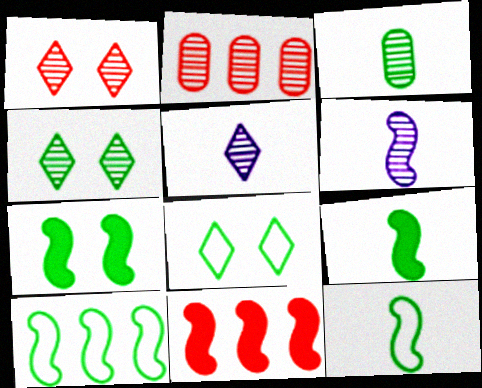[[2, 4, 6]]